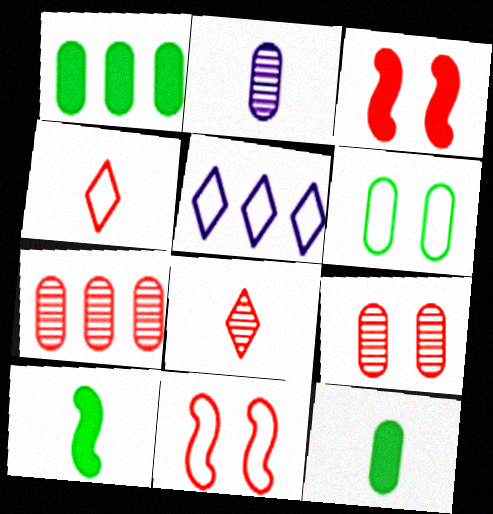[[2, 4, 10], 
[3, 4, 7], 
[5, 9, 10]]